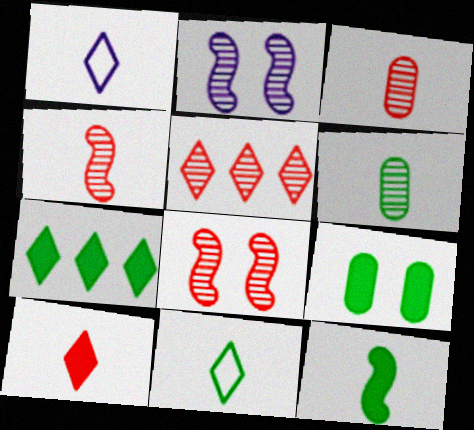[[1, 3, 12], 
[2, 5, 6], 
[3, 5, 8], 
[6, 11, 12], 
[7, 9, 12]]